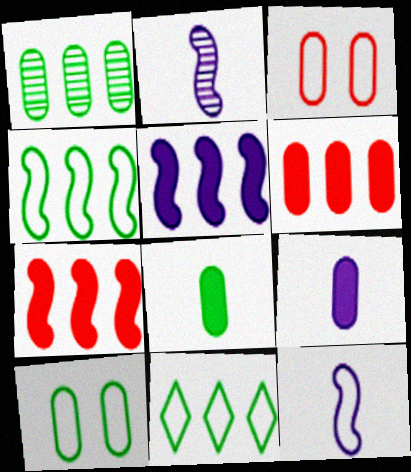[[1, 3, 9], 
[1, 8, 10], 
[3, 11, 12]]